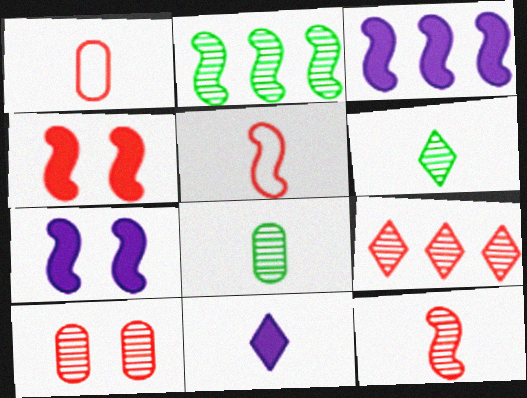[[1, 4, 9], 
[2, 5, 7], 
[5, 8, 11], 
[9, 10, 12]]